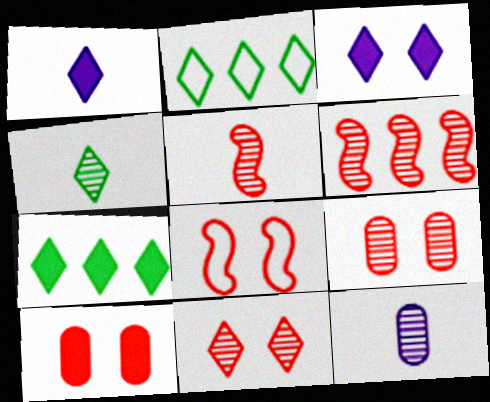[[1, 2, 11], 
[4, 5, 12], 
[7, 8, 12], 
[8, 10, 11]]